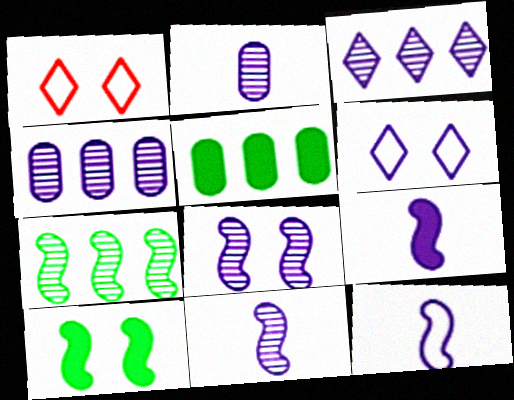[[1, 5, 11], 
[2, 3, 8], 
[4, 6, 9], 
[9, 11, 12]]